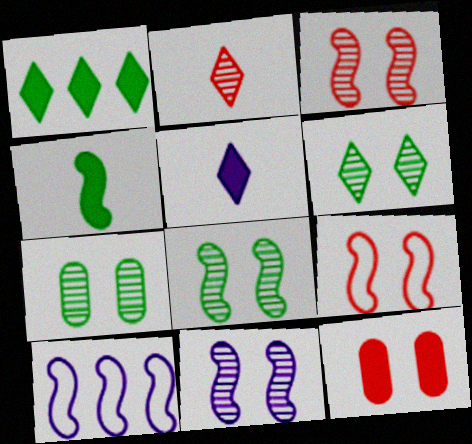[[3, 4, 10], 
[3, 8, 11], 
[6, 7, 8]]